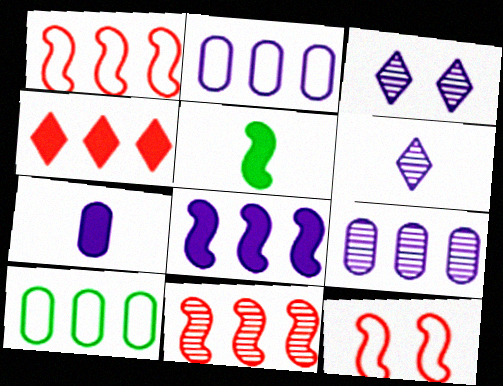[]